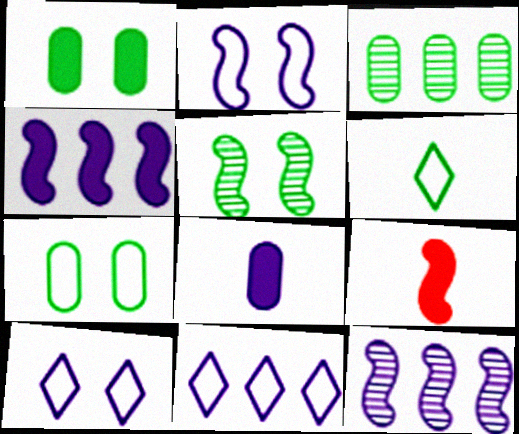[[3, 9, 10], 
[8, 10, 12]]